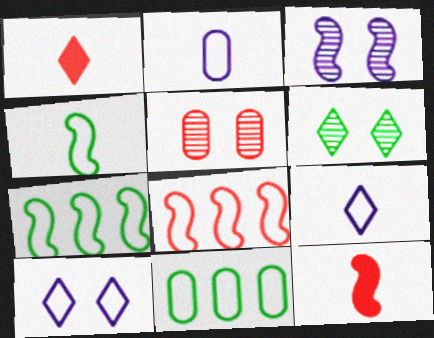[[1, 3, 11], 
[1, 5, 8], 
[3, 5, 6], 
[3, 7, 12]]